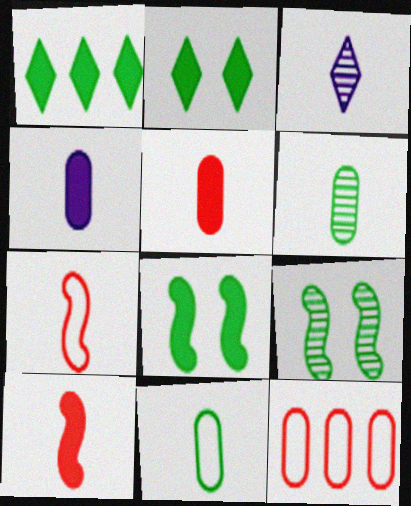[[1, 9, 11], 
[3, 8, 12], 
[3, 10, 11]]